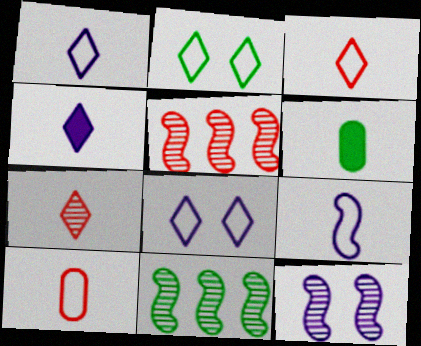[[2, 6, 11], 
[5, 6, 8], 
[6, 7, 9]]